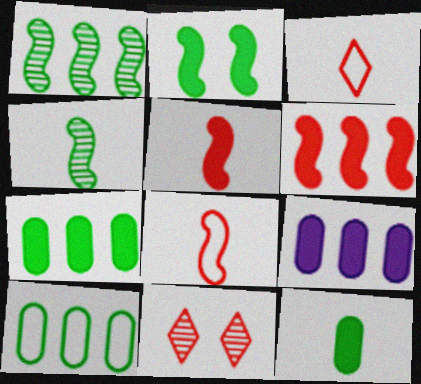[]